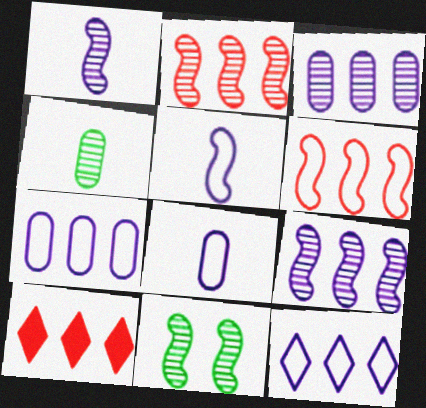[[1, 2, 11], 
[8, 10, 11]]